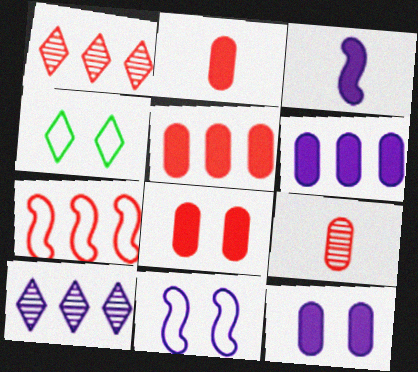[[1, 5, 7], 
[2, 5, 8]]